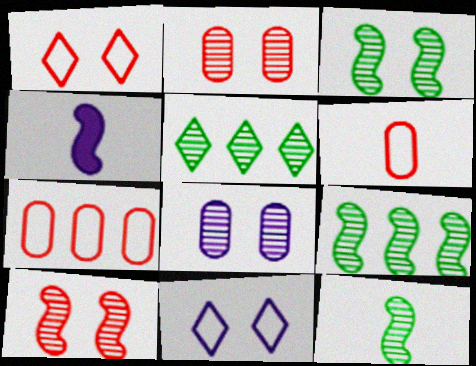[[3, 9, 12]]